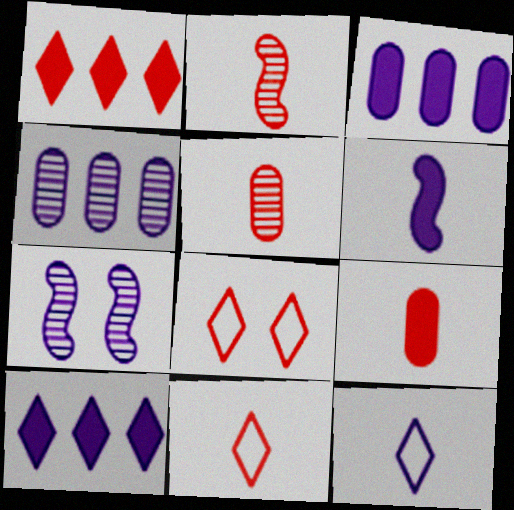[[2, 9, 11], 
[3, 7, 12]]